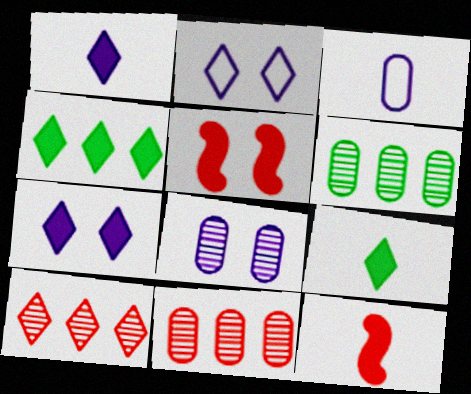[[2, 6, 12], 
[2, 9, 10]]